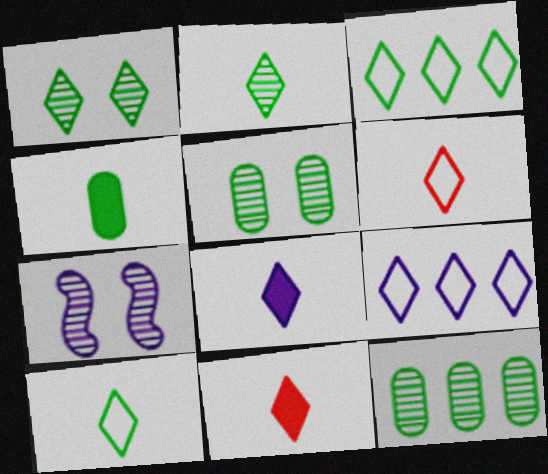[[1, 9, 11], 
[2, 6, 8]]